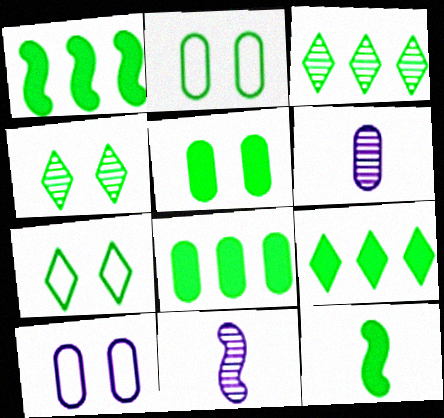[[1, 8, 9], 
[2, 3, 12], 
[5, 9, 12]]